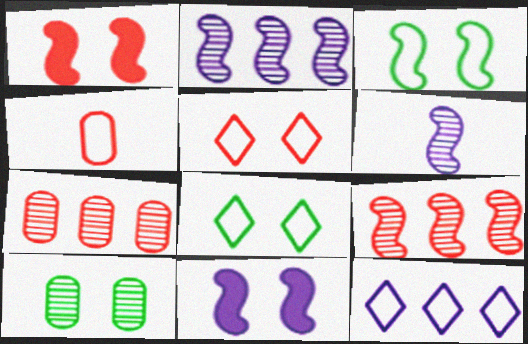[[3, 4, 12], 
[5, 10, 11]]